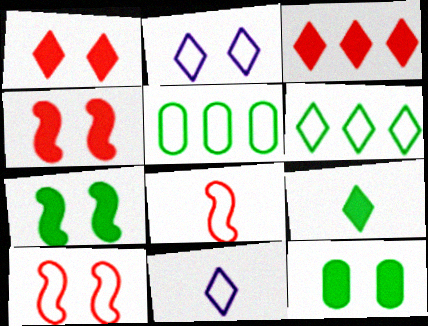[[2, 5, 8], 
[5, 10, 11]]